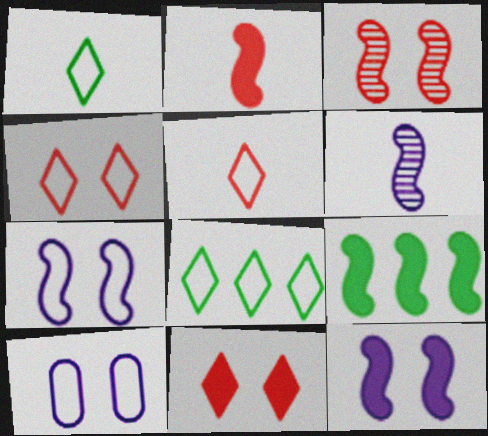[[2, 9, 12]]